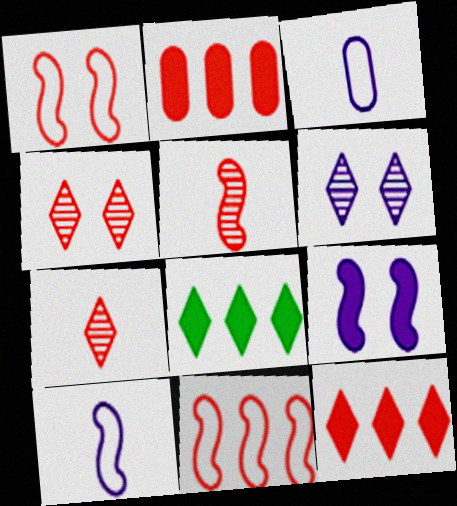[[1, 2, 7]]